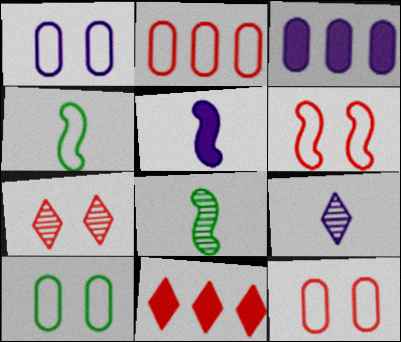[[1, 8, 11], 
[1, 10, 12], 
[3, 4, 7]]